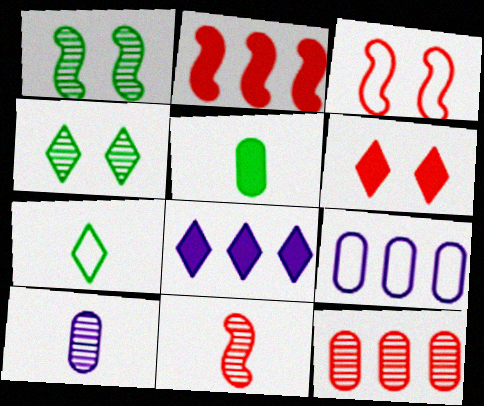[[2, 3, 11], 
[3, 7, 9]]